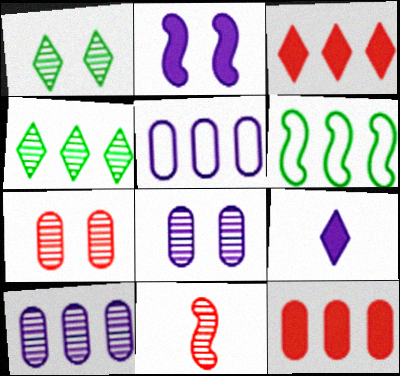[[1, 10, 11], 
[2, 6, 11], 
[3, 6, 10], 
[4, 8, 11], 
[6, 7, 9]]